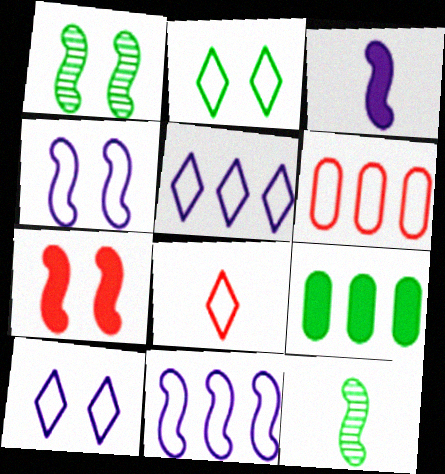[[1, 4, 7], 
[2, 5, 8], 
[2, 9, 12], 
[7, 11, 12]]